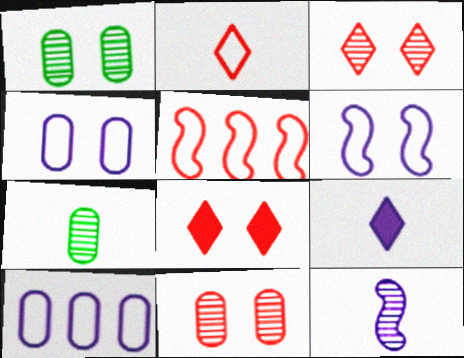[[1, 5, 9], 
[1, 6, 8]]